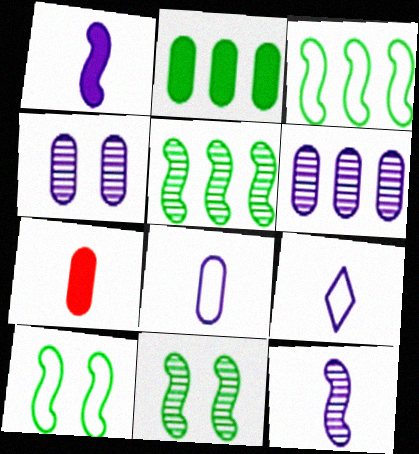[]